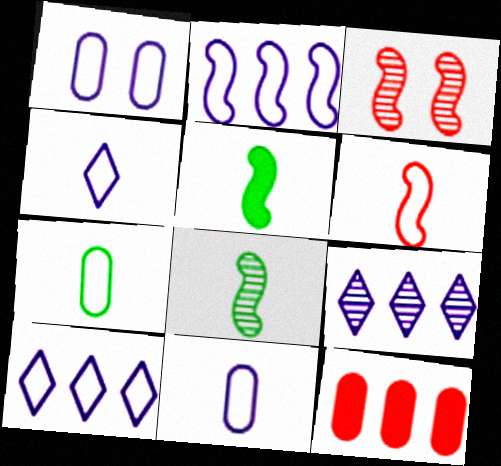[[1, 2, 4], 
[2, 3, 5], 
[4, 6, 7]]